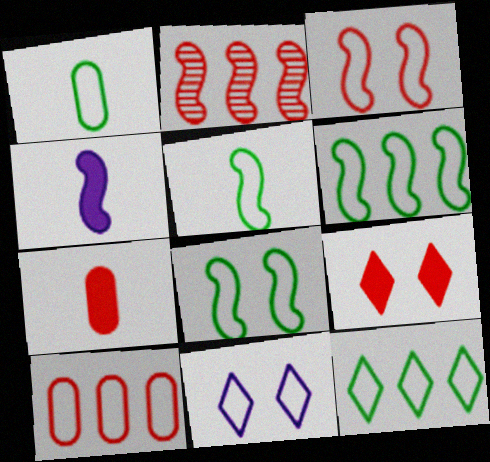[[1, 8, 12], 
[2, 4, 8], 
[5, 6, 8], 
[5, 10, 11]]